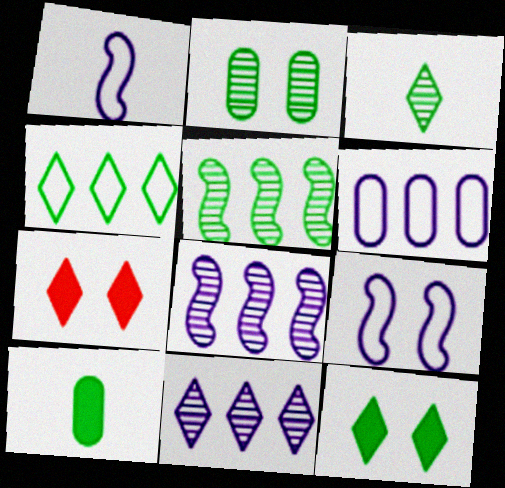[[2, 3, 5], 
[2, 7, 9], 
[3, 4, 12]]